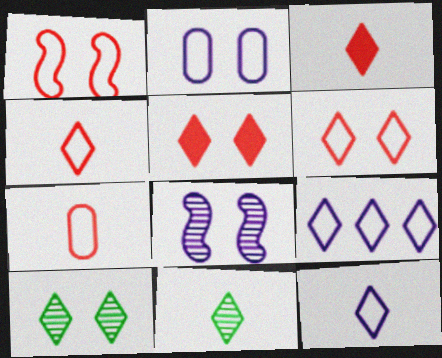[[3, 9, 10], 
[3, 11, 12], 
[5, 9, 11]]